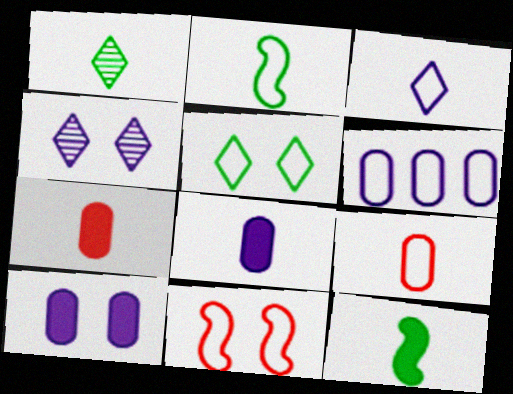[[2, 3, 9]]